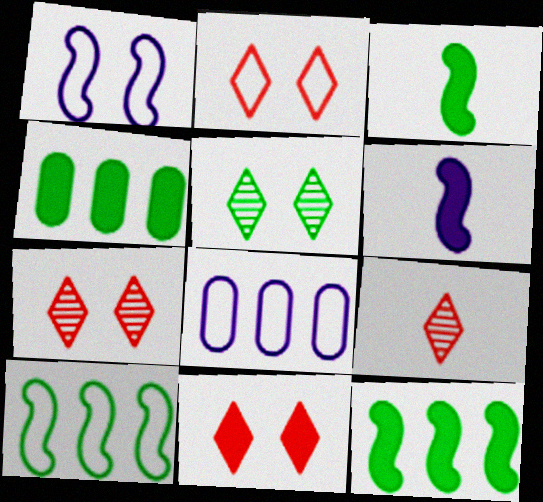[[1, 4, 9], 
[2, 7, 11], 
[3, 7, 8], 
[4, 6, 11]]